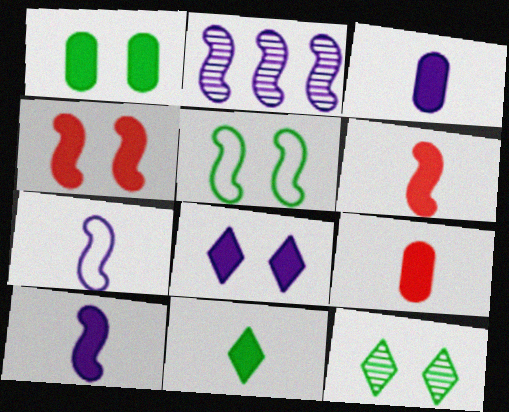[[1, 4, 8], 
[1, 5, 12], 
[2, 5, 6], 
[3, 6, 11], 
[9, 10, 11]]